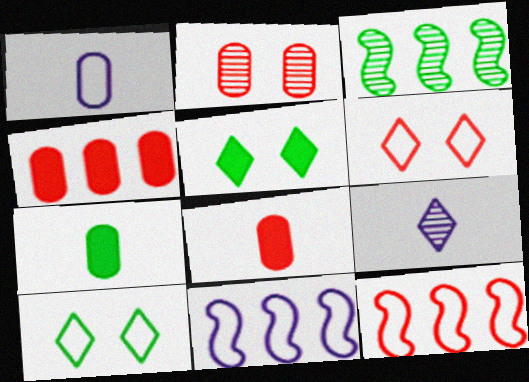[[1, 10, 12], 
[2, 3, 9], 
[3, 7, 10]]